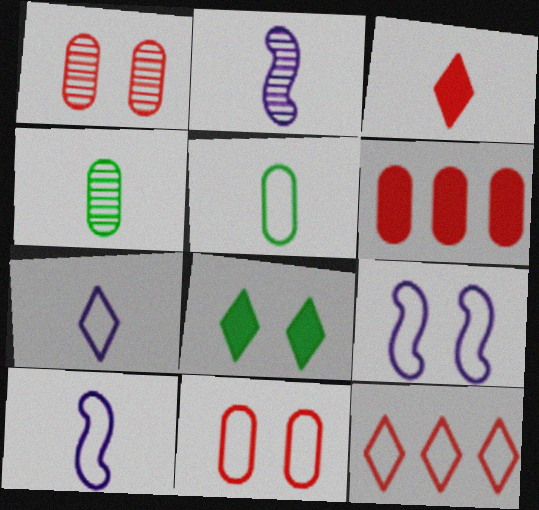[[1, 8, 9], 
[2, 3, 5], 
[3, 4, 10], 
[5, 9, 12]]